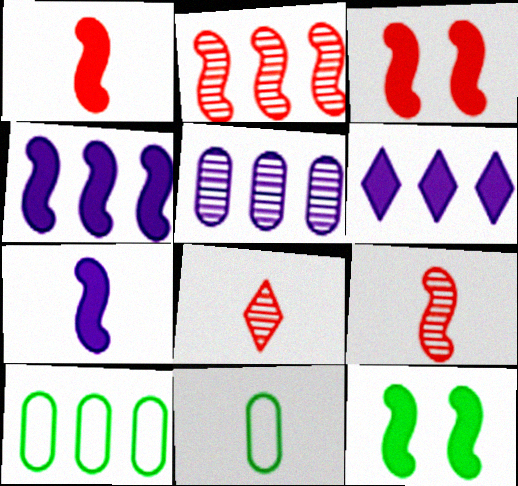[[1, 4, 12], 
[2, 6, 10], 
[7, 8, 11]]